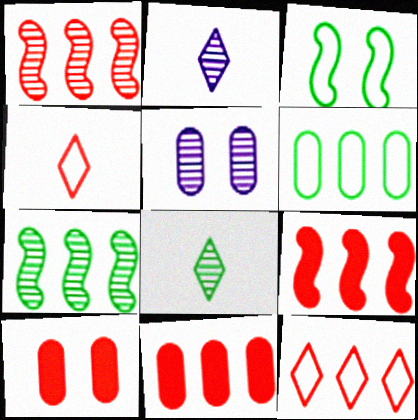[[1, 4, 10], 
[1, 5, 8], 
[1, 11, 12], 
[2, 3, 11]]